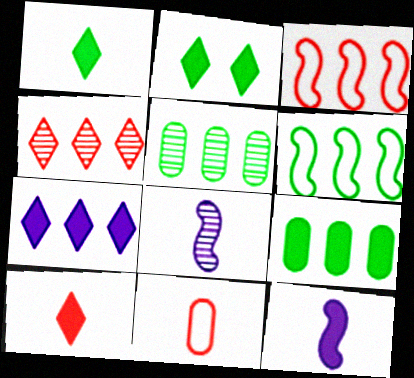[[1, 8, 11], 
[2, 7, 10], 
[3, 5, 7]]